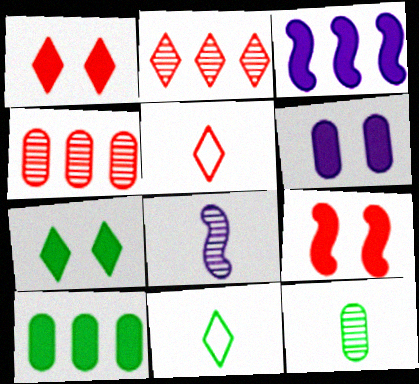[[1, 2, 5], 
[4, 5, 9], 
[6, 7, 9]]